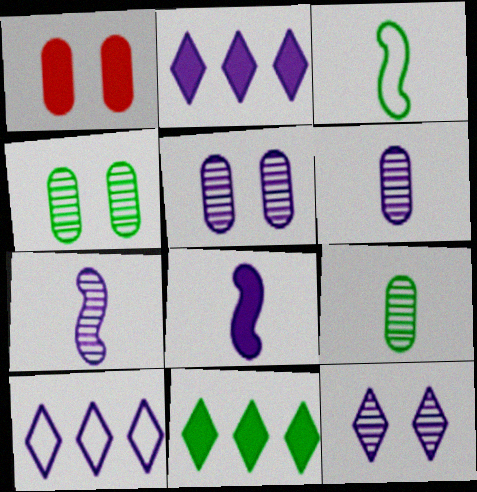[[1, 8, 11], 
[3, 4, 11], 
[5, 8, 10]]